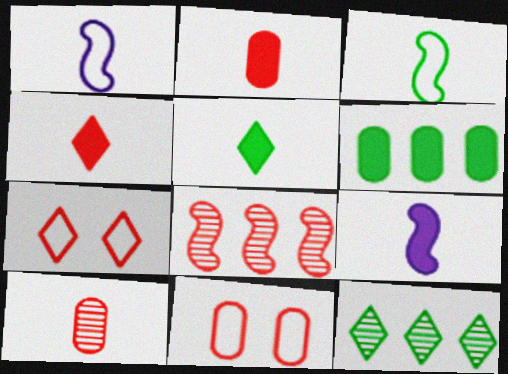[[1, 5, 10], 
[2, 5, 9], 
[2, 7, 8], 
[4, 8, 11], 
[9, 11, 12]]